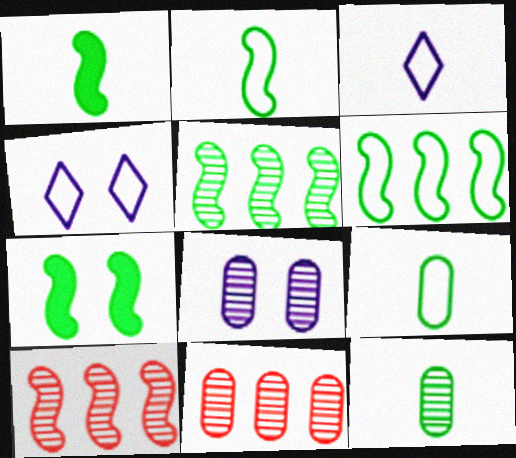[[1, 4, 11], 
[2, 5, 7], 
[3, 7, 11], 
[8, 11, 12]]